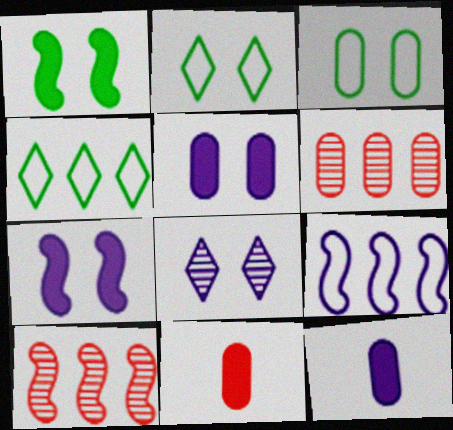[[2, 10, 12], 
[3, 6, 12], 
[8, 9, 12]]